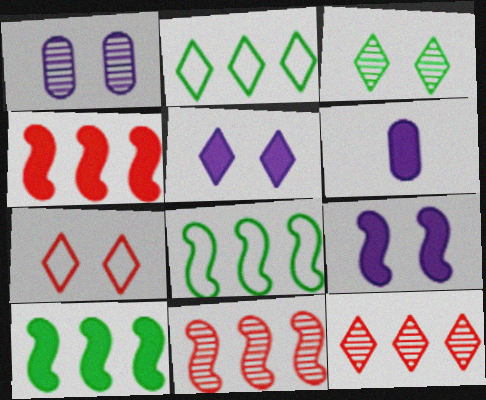[[3, 5, 7]]